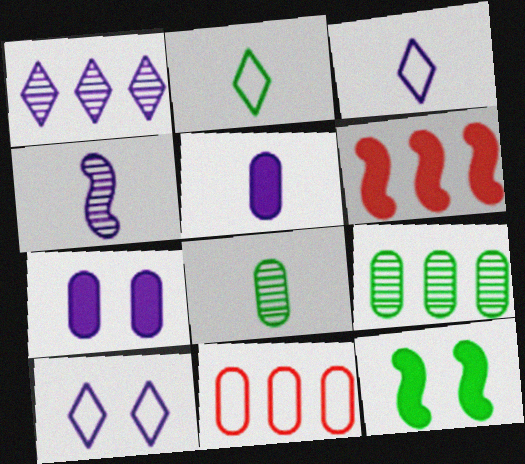[[2, 9, 12], 
[3, 4, 5], 
[6, 8, 10], 
[7, 8, 11]]